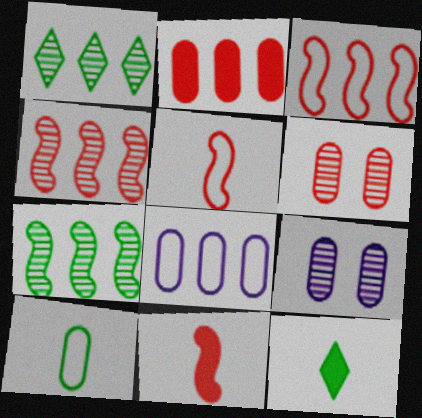[[2, 9, 10], 
[3, 9, 12]]